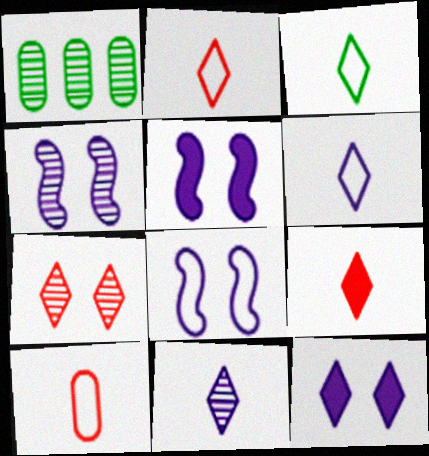[[1, 2, 5], 
[1, 8, 9], 
[2, 3, 6], 
[3, 9, 11], 
[4, 5, 8]]